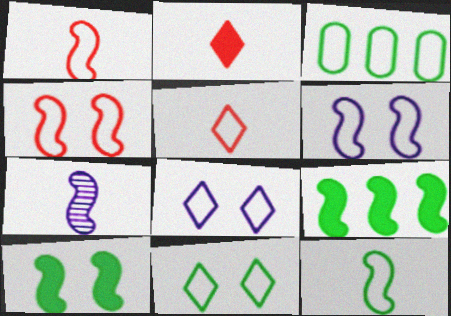[[1, 3, 8], 
[3, 5, 6], 
[3, 11, 12], 
[4, 7, 9]]